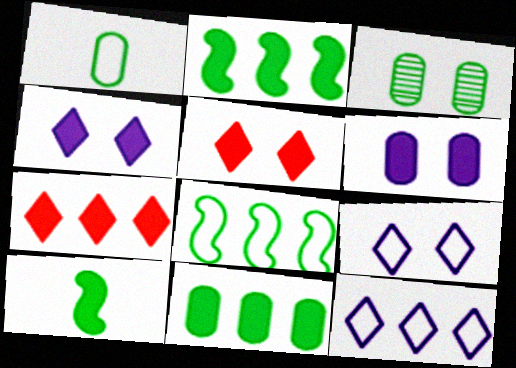[[1, 3, 11], 
[6, 7, 10]]